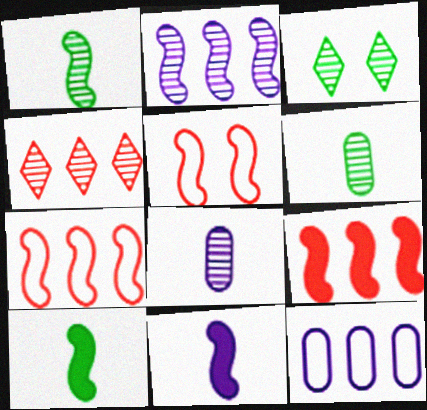[[2, 5, 10]]